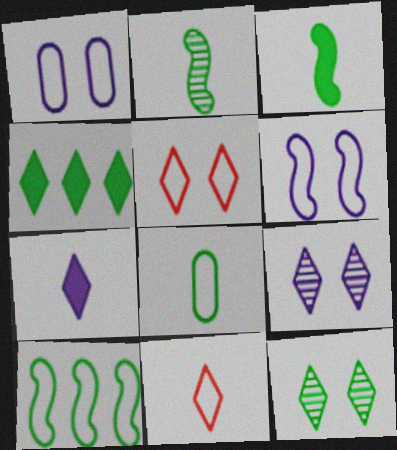[[1, 10, 11], 
[4, 9, 11]]